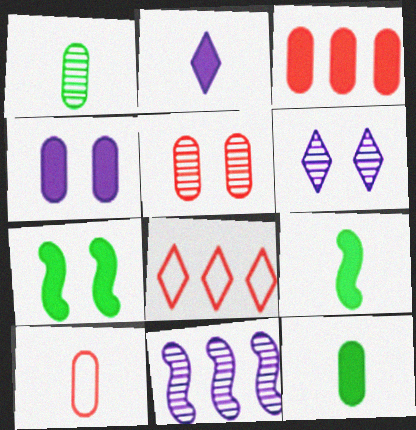[[2, 3, 7], 
[3, 4, 12], 
[3, 5, 10]]